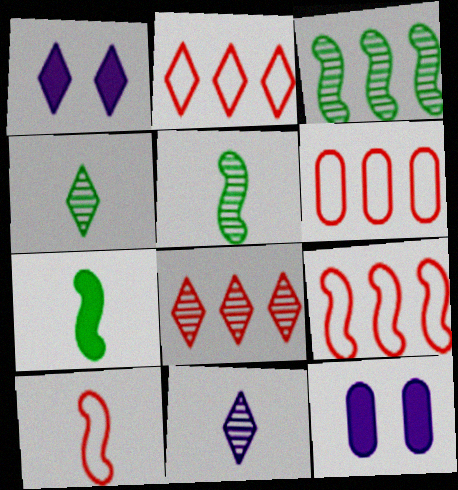[[1, 2, 4], 
[1, 5, 6], 
[2, 5, 12], 
[2, 6, 9], 
[4, 9, 12]]